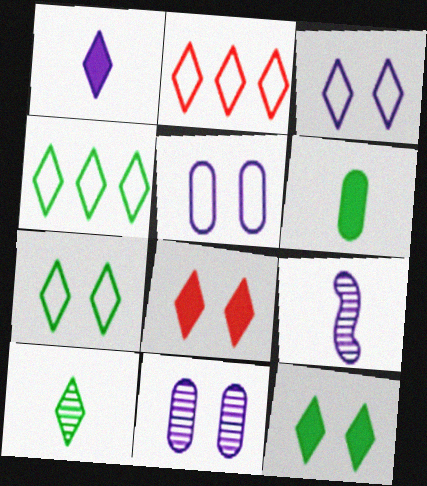[[4, 10, 12]]